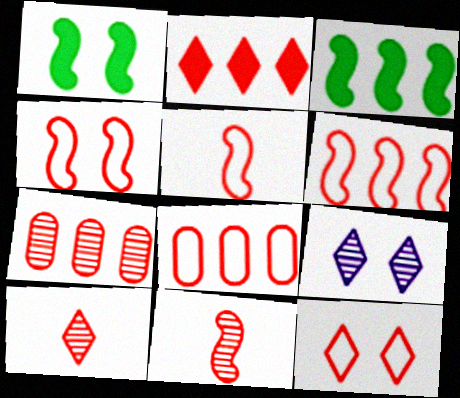[[2, 6, 7], 
[2, 10, 12], 
[4, 5, 6], 
[5, 8, 12]]